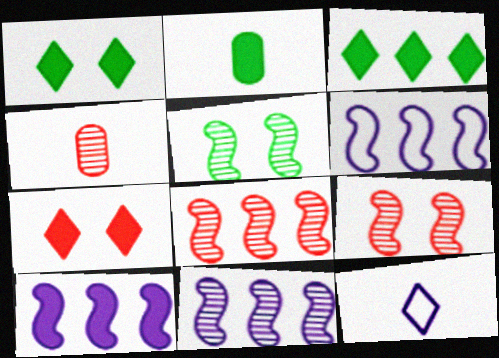[[1, 4, 6], 
[2, 7, 10], 
[6, 10, 11]]